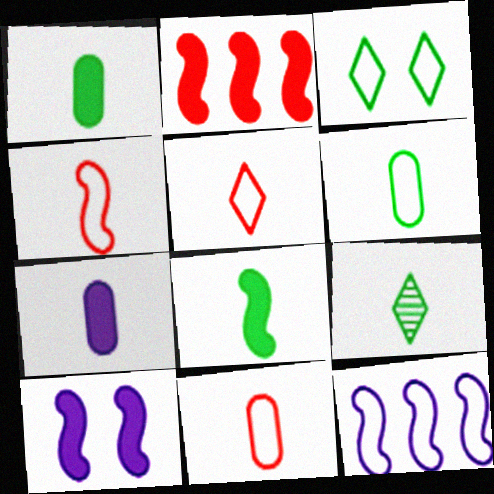[[2, 8, 10], 
[3, 11, 12], 
[4, 5, 11], 
[4, 7, 9], 
[6, 8, 9]]